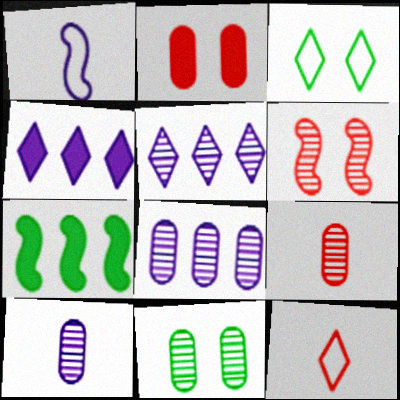[[1, 6, 7], 
[8, 9, 11]]